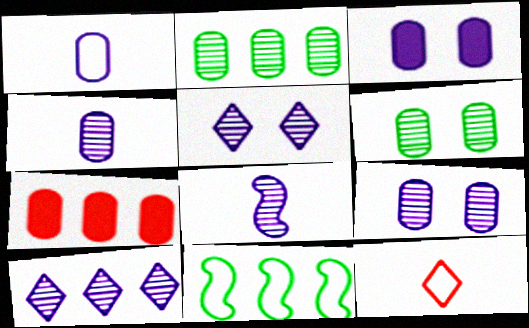[[1, 6, 7], 
[7, 10, 11], 
[8, 9, 10]]